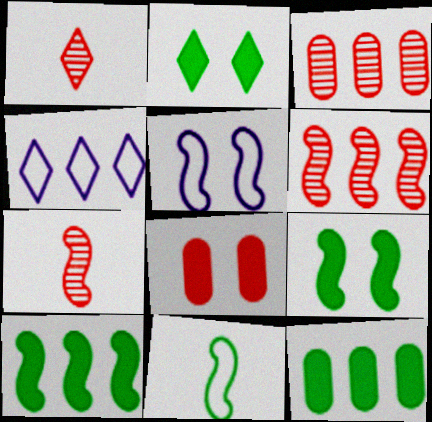[[1, 2, 4], 
[1, 5, 12], 
[3, 4, 10], 
[4, 6, 12], 
[5, 7, 10]]